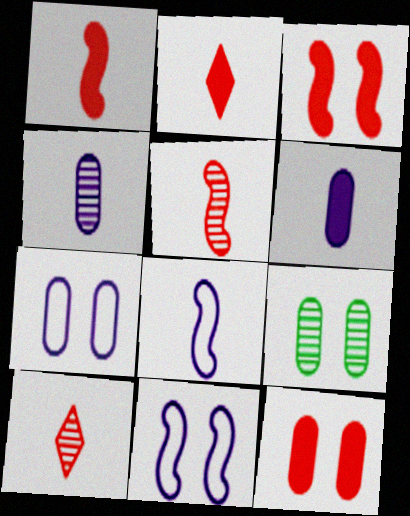[[7, 9, 12]]